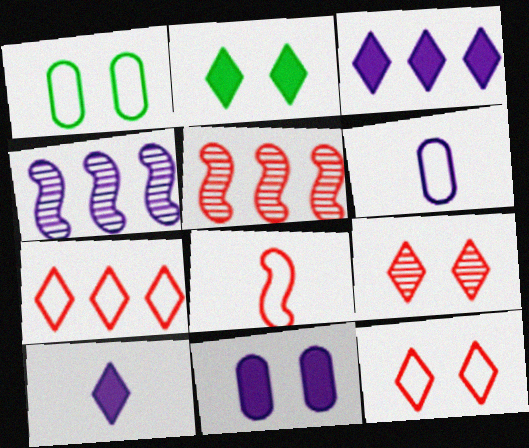[[1, 5, 10], 
[2, 5, 6]]